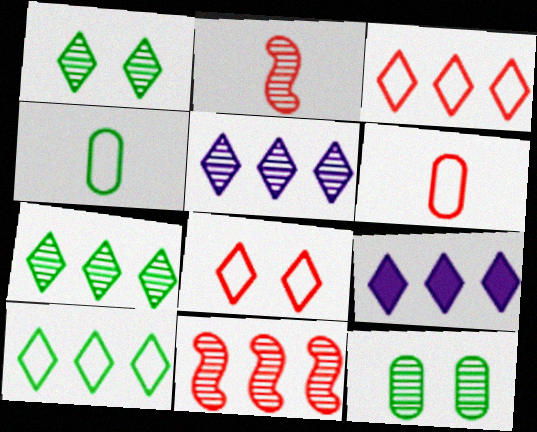[[2, 5, 12], 
[3, 7, 9]]